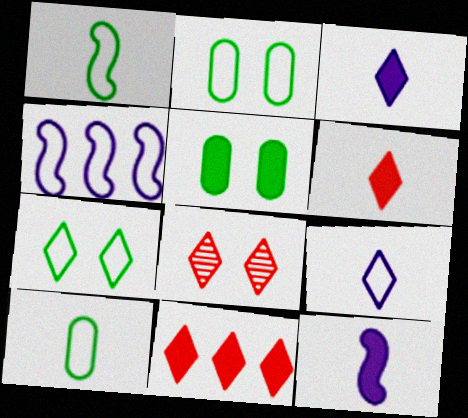[[5, 11, 12]]